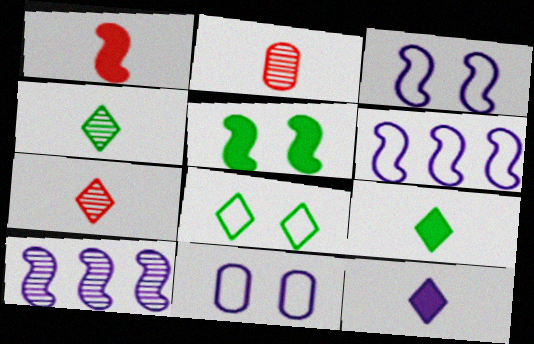[[10, 11, 12]]